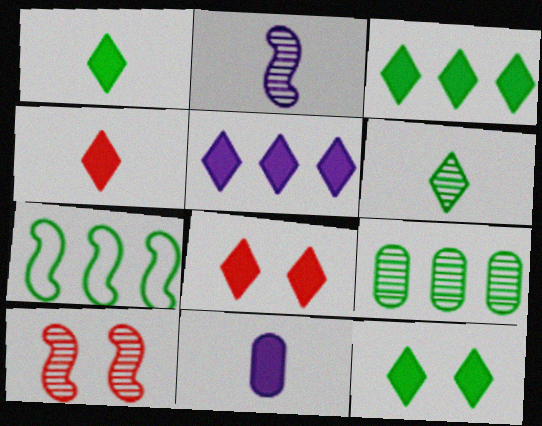[[1, 3, 12], 
[1, 5, 8], 
[3, 7, 9], 
[4, 5, 12]]